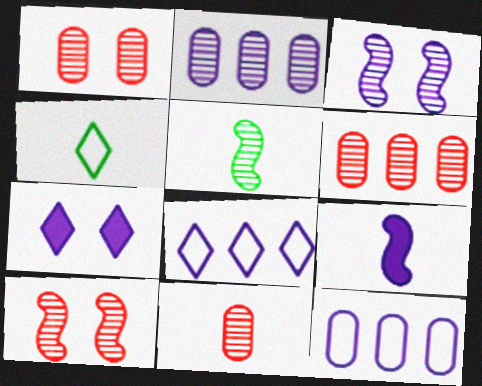[[1, 6, 11], 
[4, 9, 11]]